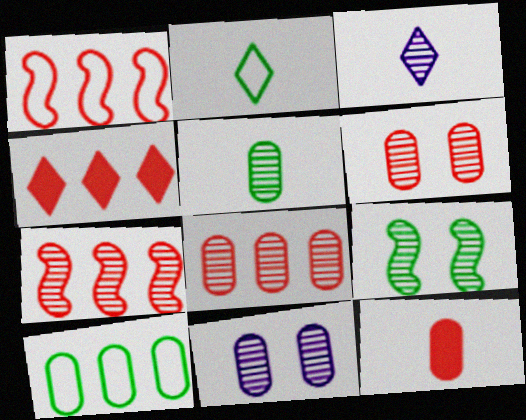[[1, 4, 8], 
[3, 8, 9], 
[5, 8, 11], 
[10, 11, 12]]